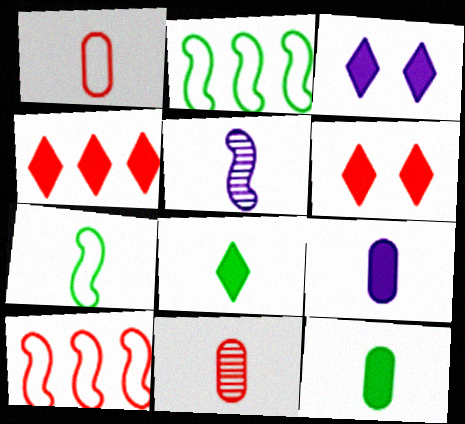[[1, 5, 8], 
[2, 3, 11], 
[3, 4, 8], 
[6, 10, 11]]